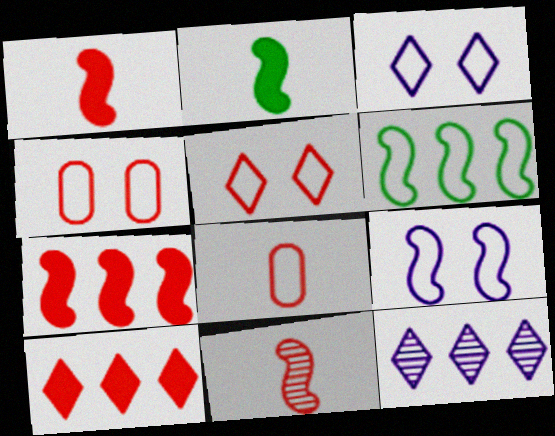[[2, 4, 12], 
[3, 6, 8], 
[4, 10, 11]]